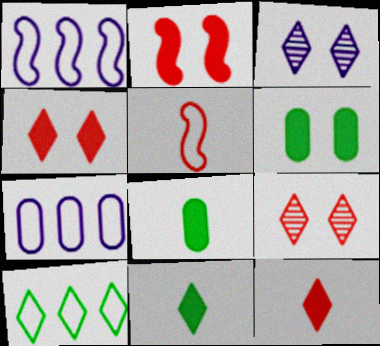[[1, 8, 9], 
[3, 10, 12]]